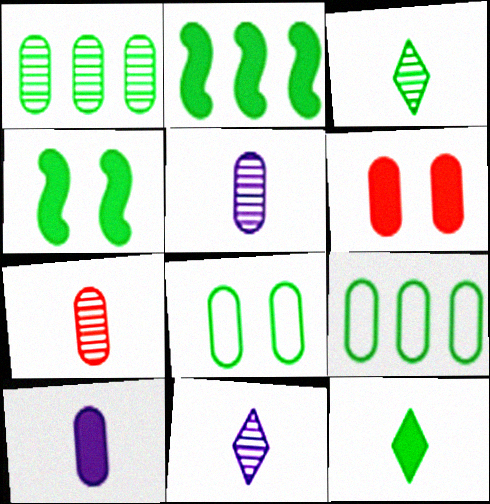[[2, 3, 8], 
[3, 4, 9], 
[5, 6, 9]]